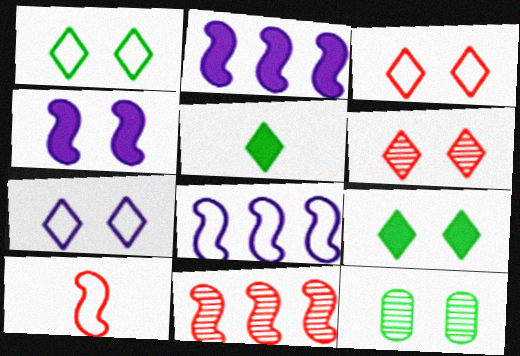[[1, 3, 7], 
[3, 4, 12], 
[6, 7, 9]]